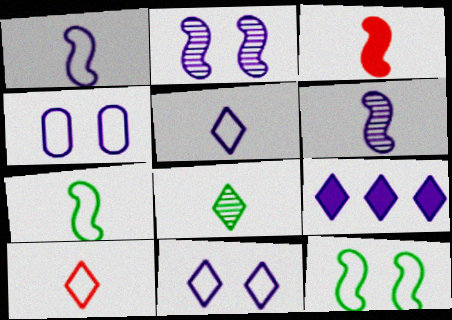[[3, 6, 7], 
[4, 6, 9]]